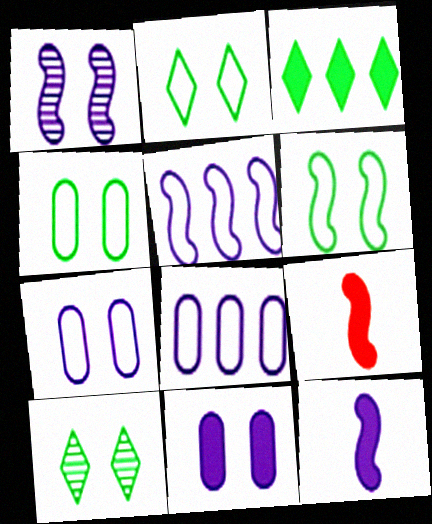[[1, 5, 12], 
[2, 4, 6], 
[3, 9, 11], 
[8, 9, 10]]